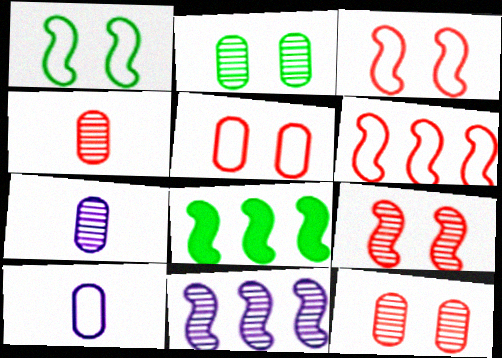[[6, 8, 11]]